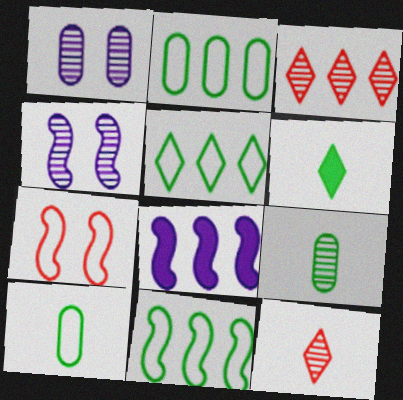[[2, 3, 8], 
[2, 5, 11], 
[3, 4, 9]]